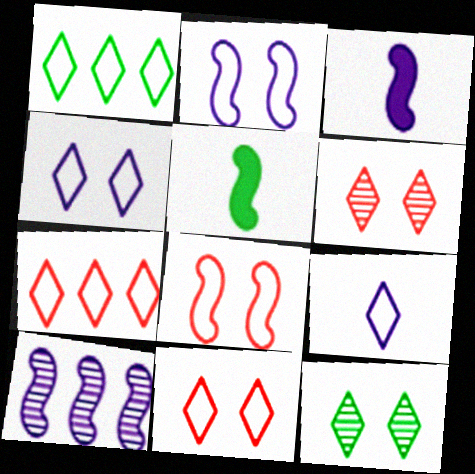[[1, 9, 11], 
[2, 3, 10], 
[5, 8, 10]]